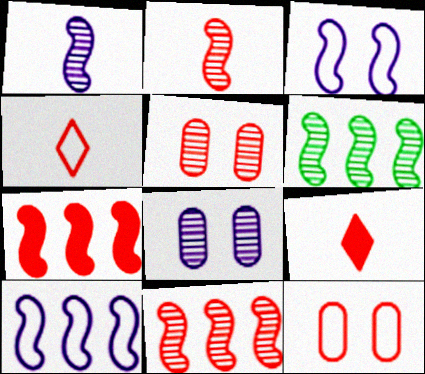[[4, 5, 7], 
[6, 7, 10], 
[9, 11, 12]]